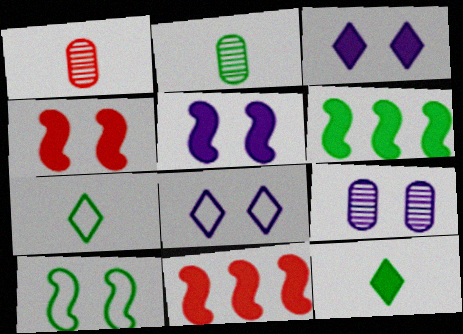[[1, 6, 8], 
[2, 8, 11], 
[5, 8, 9], 
[7, 9, 11]]